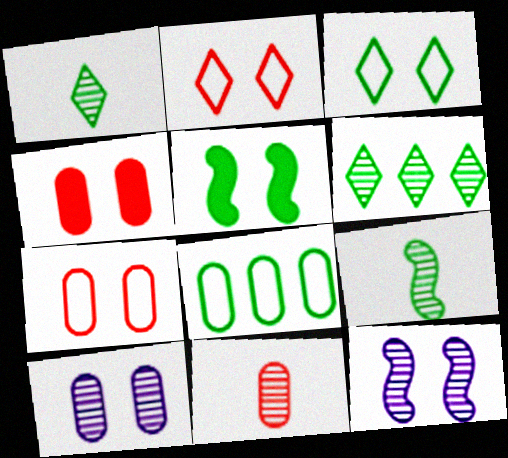[[1, 5, 8], 
[2, 5, 10], 
[3, 4, 12], 
[6, 11, 12]]